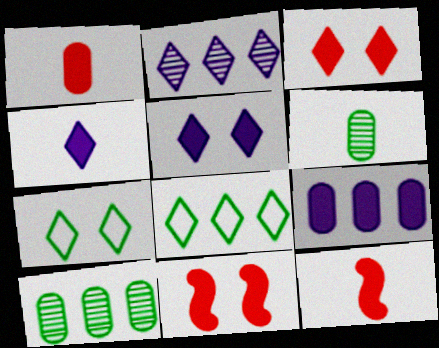[]